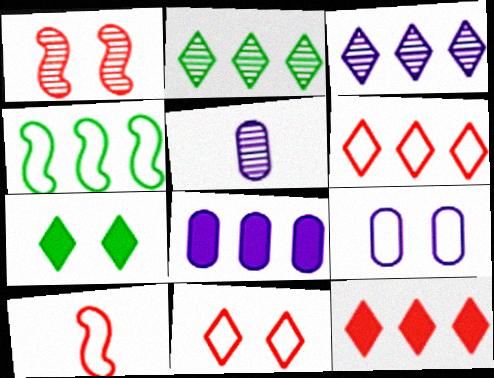[[1, 2, 5], 
[1, 7, 9], 
[5, 8, 9]]